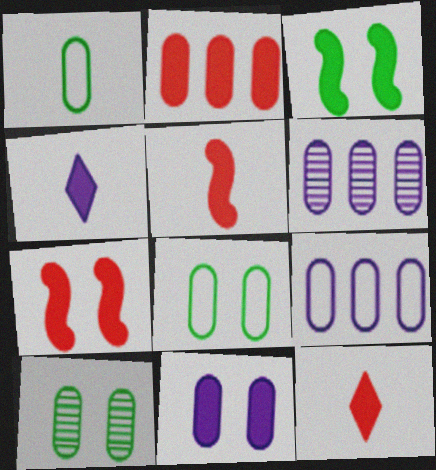[[2, 3, 4], 
[2, 7, 12]]